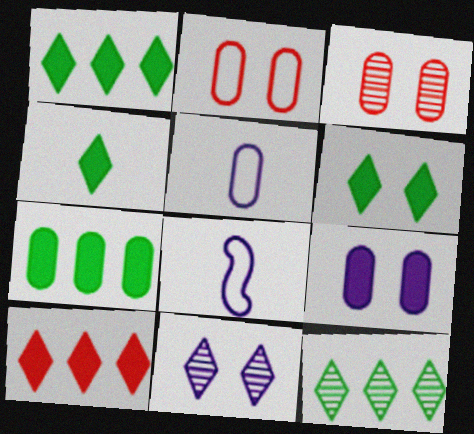[[1, 3, 8], 
[1, 4, 6], 
[3, 5, 7]]